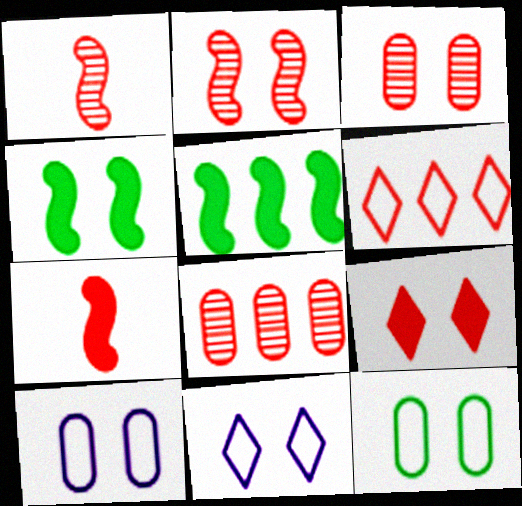[[3, 4, 11], 
[3, 6, 7]]